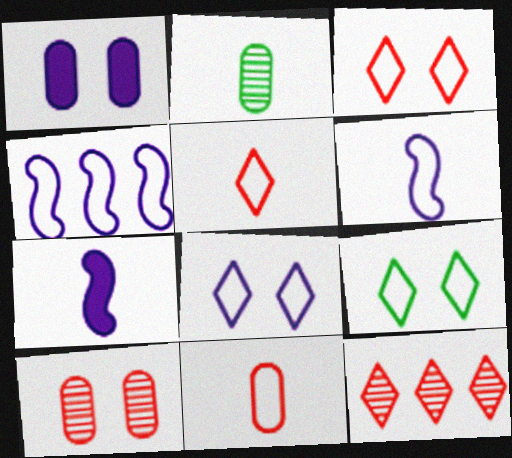[[2, 5, 7], 
[3, 8, 9], 
[4, 9, 11]]